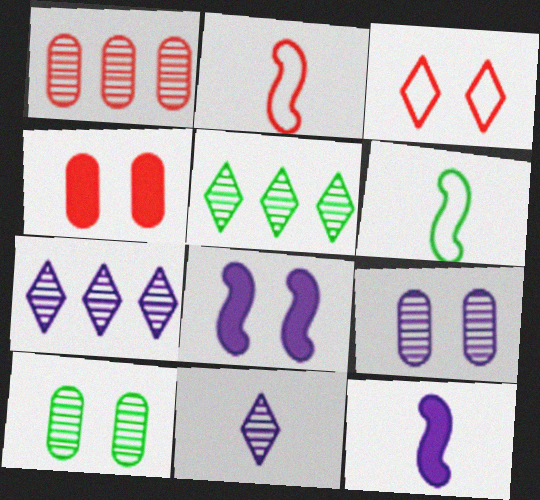[[3, 8, 10], 
[4, 6, 7]]